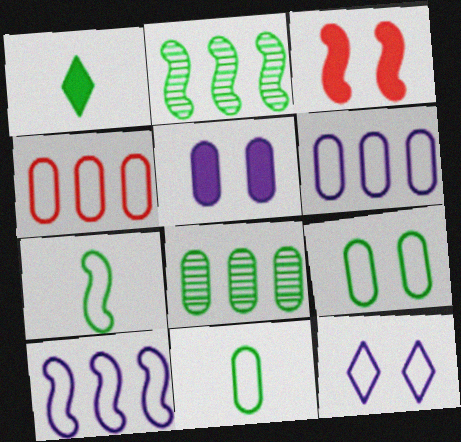[[1, 2, 9], 
[4, 7, 12]]